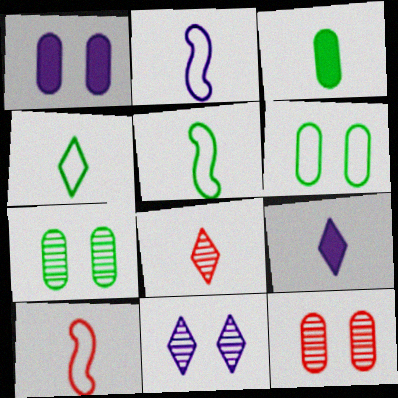[[1, 6, 12], 
[2, 3, 8], 
[2, 5, 10], 
[4, 8, 9]]